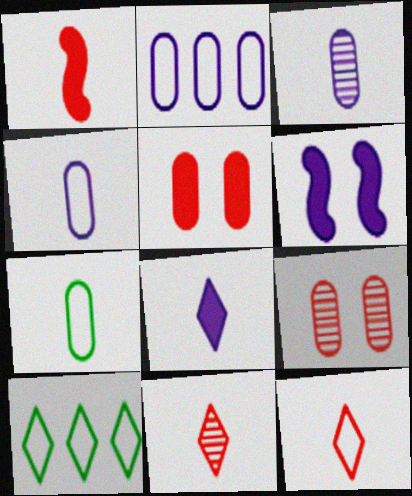[]